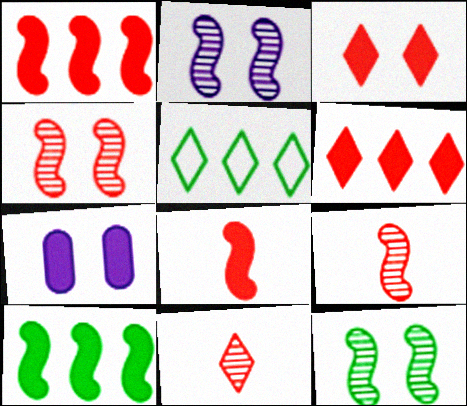[[2, 4, 12], 
[5, 7, 9]]